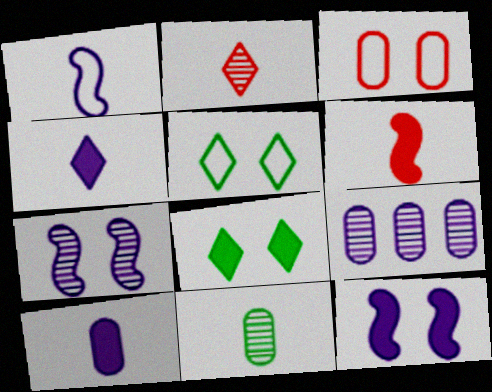[[3, 7, 8], 
[5, 6, 9]]